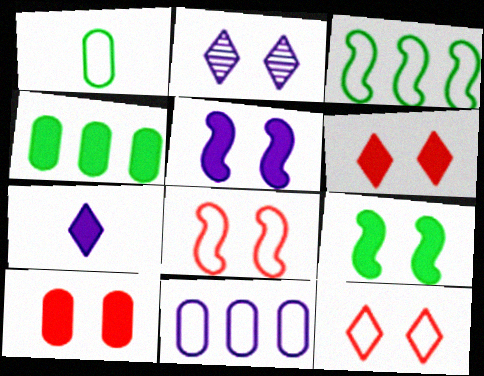[]